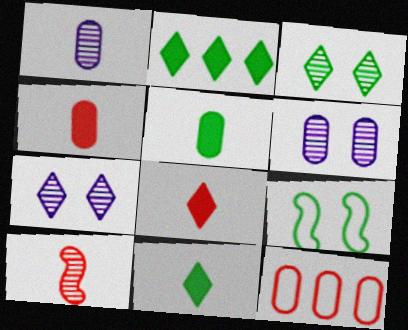[[5, 6, 12]]